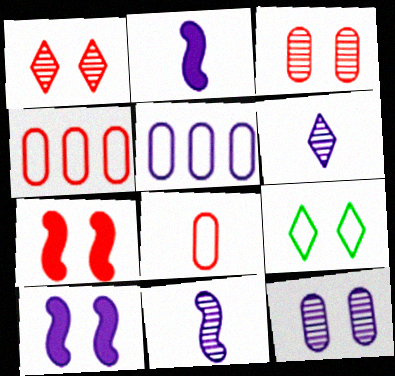[[3, 9, 10], 
[5, 6, 10], 
[7, 9, 12]]